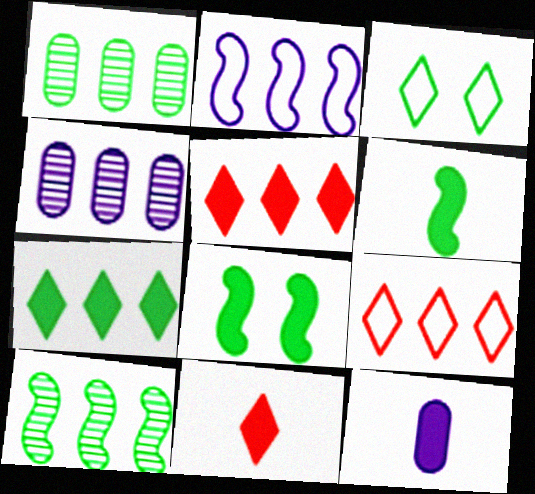[[1, 2, 5], 
[1, 3, 6], 
[5, 8, 12], 
[6, 11, 12]]